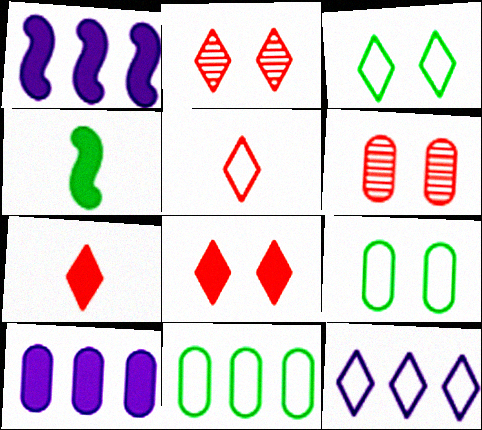[[3, 5, 12], 
[4, 6, 12], 
[4, 8, 10]]